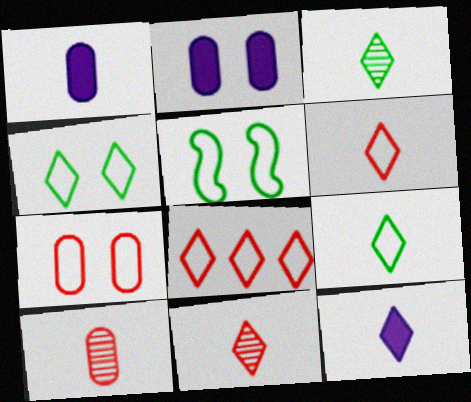[[3, 6, 12], 
[9, 11, 12]]